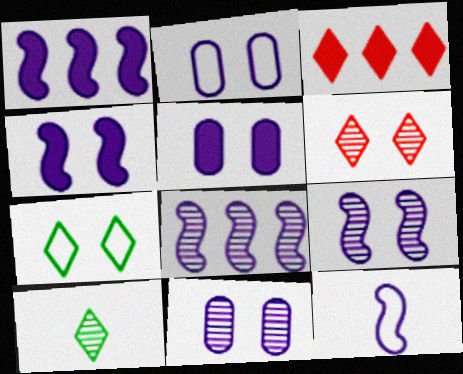[[1, 9, 12], 
[2, 5, 11], 
[4, 8, 12]]